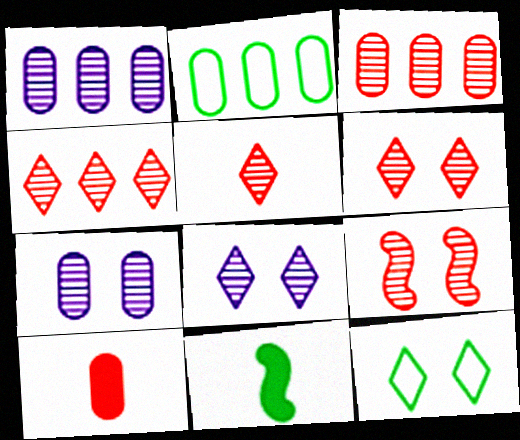[[2, 7, 10], 
[3, 5, 9], 
[4, 5, 6]]